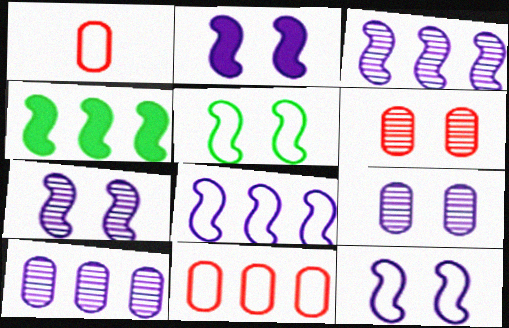[[2, 7, 12]]